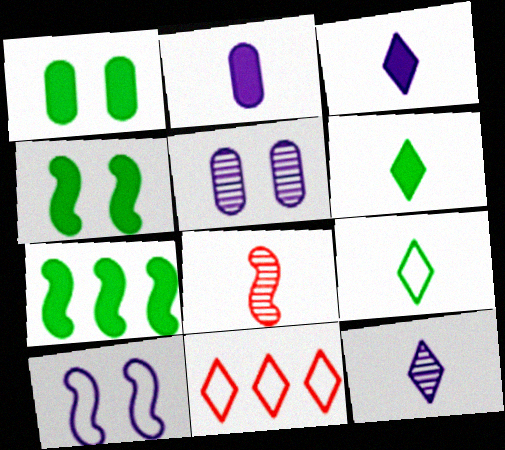[[1, 6, 7], 
[2, 8, 9], 
[7, 8, 10]]